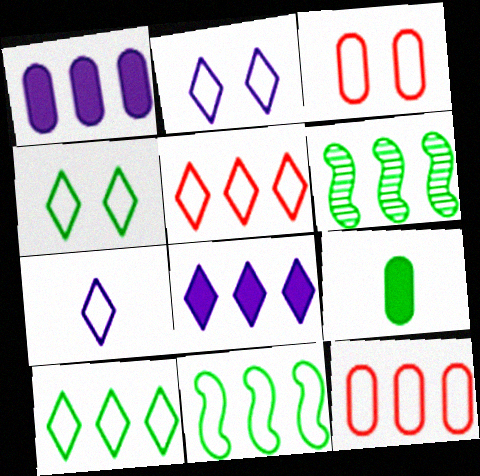[[1, 5, 6], 
[3, 7, 11], 
[4, 5, 7], 
[4, 6, 9], 
[6, 8, 12]]